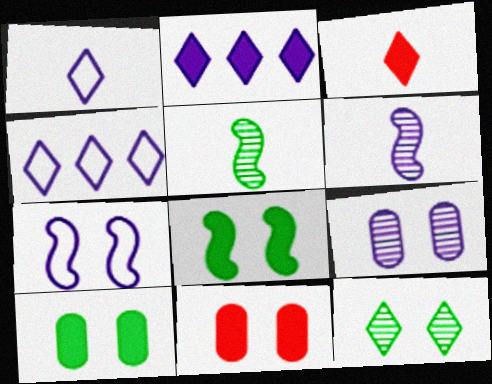[[3, 4, 12], 
[4, 5, 11], 
[7, 11, 12]]